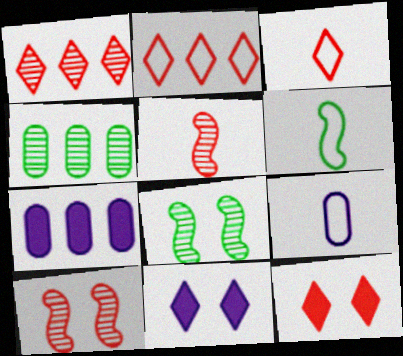[[1, 3, 12], 
[3, 6, 9], 
[3, 7, 8]]